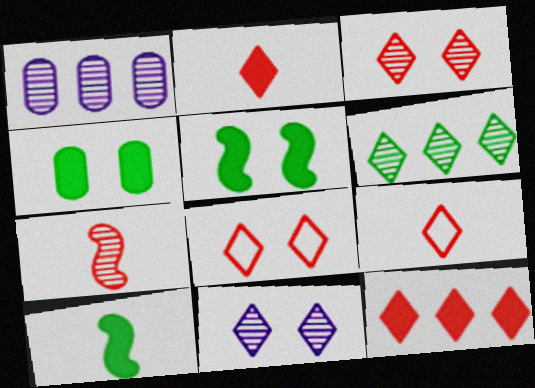[[1, 5, 9], 
[1, 8, 10], 
[3, 9, 12]]